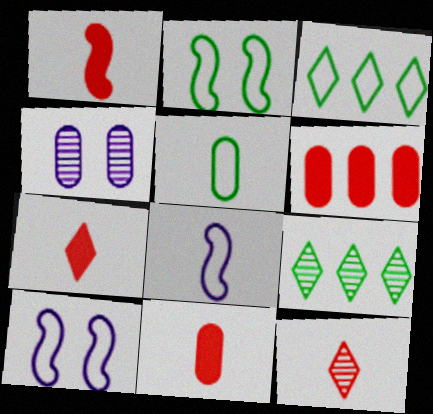[[1, 3, 4], 
[1, 7, 11], 
[2, 3, 5], 
[4, 5, 6], 
[9, 10, 11]]